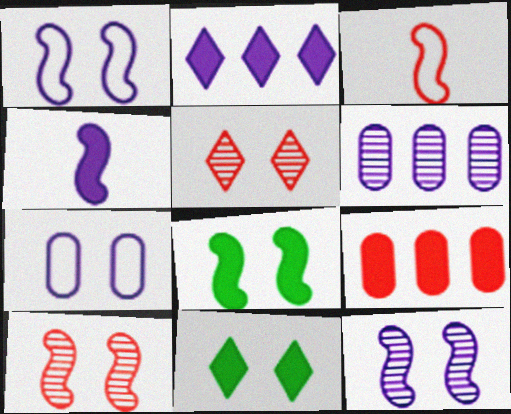[[1, 8, 10], 
[3, 5, 9], 
[3, 6, 11], 
[4, 9, 11], 
[5, 7, 8], 
[7, 10, 11]]